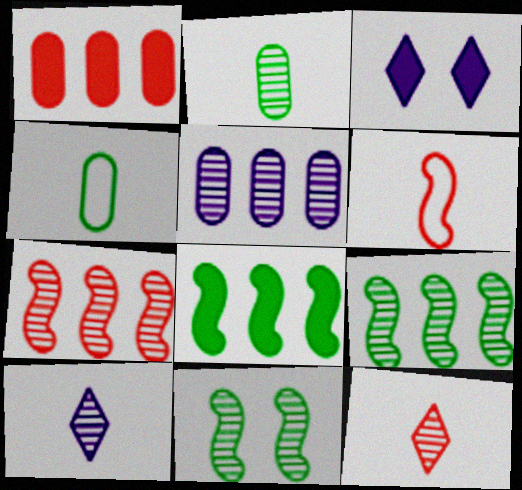[[3, 4, 7], 
[5, 11, 12]]